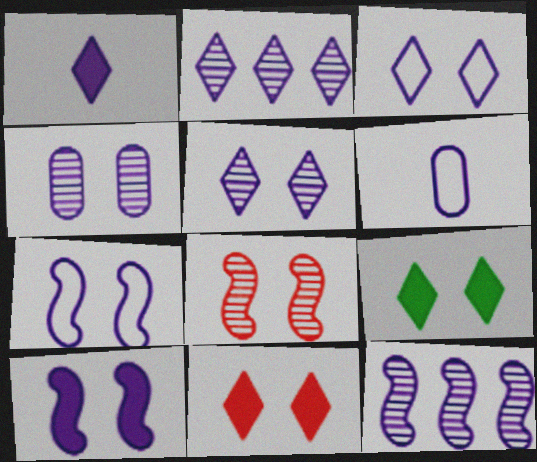[[1, 2, 3], 
[2, 6, 10], 
[3, 4, 10]]